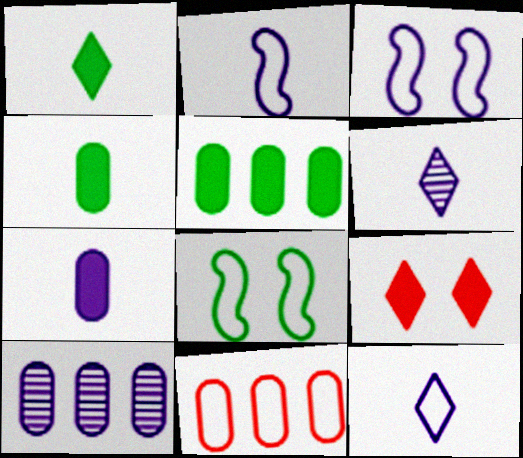[[2, 6, 7], 
[5, 10, 11], 
[8, 11, 12]]